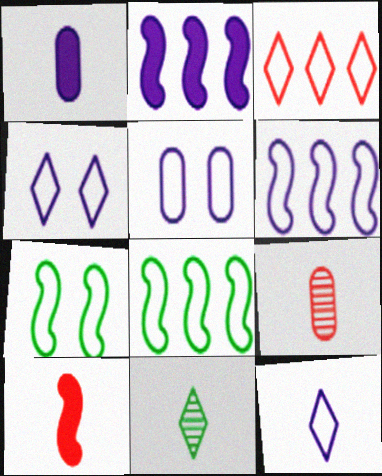[[5, 6, 12]]